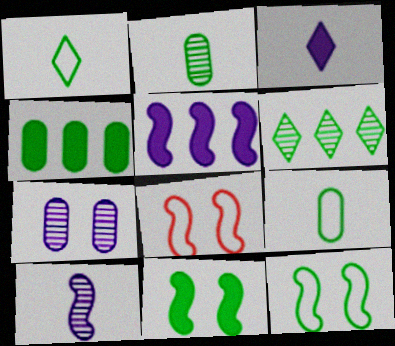[[6, 9, 11]]